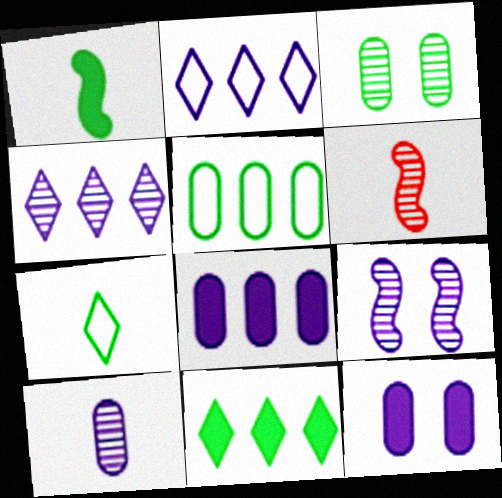[[3, 4, 6], 
[4, 9, 10]]